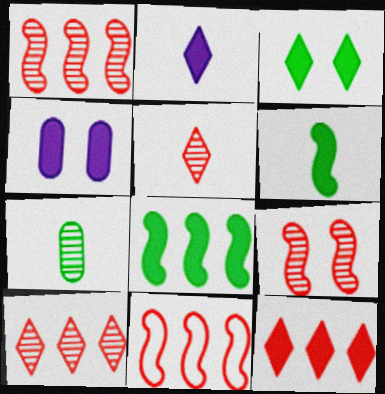[[2, 3, 12], 
[4, 6, 12]]